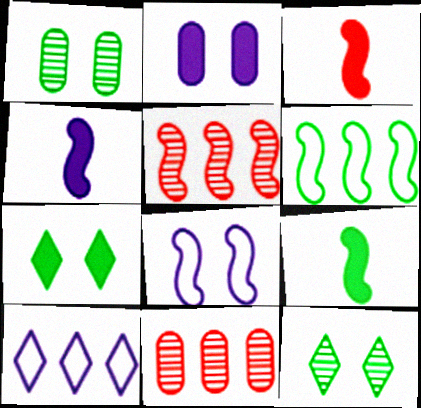[[1, 3, 10], 
[3, 4, 9], 
[5, 8, 9]]